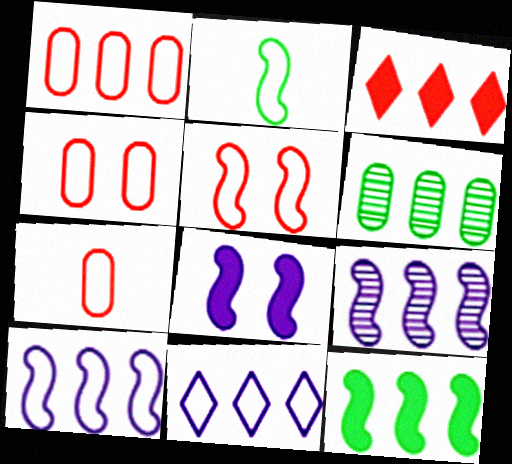[[1, 4, 7], 
[2, 4, 11], 
[2, 5, 10], 
[3, 6, 10]]